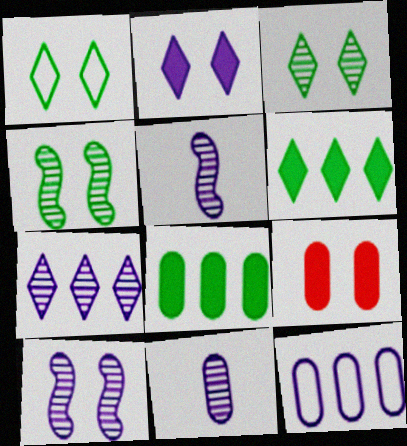[[1, 9, 10], 
[2, 5, 12], 
[7, 10, 11]]